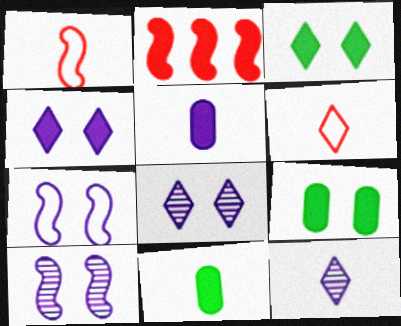[[1, 11, 12], 
[2, 3, 5], 
[2, 4, 11]]